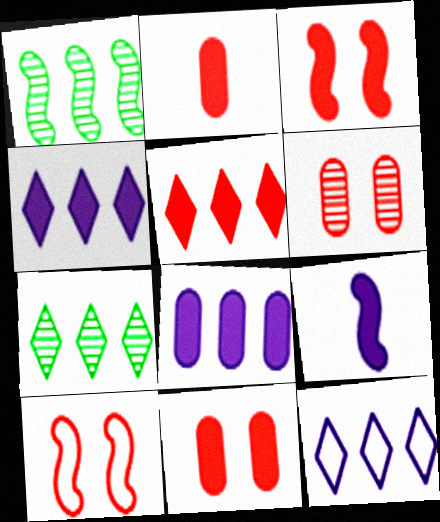[[1, 9, 10], 
[2, 3, 5], 
[5, 7, 12]]